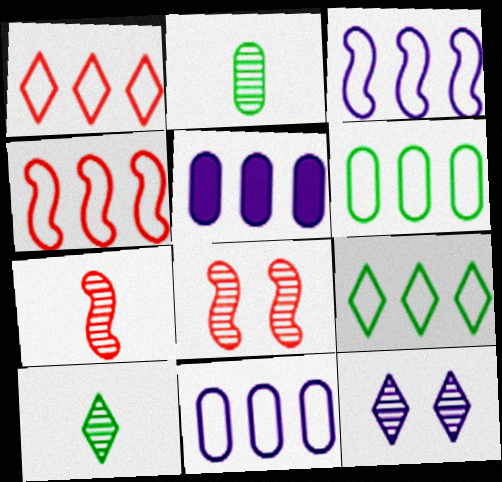[[1, 3, 6], 
[4, 9, 11]]